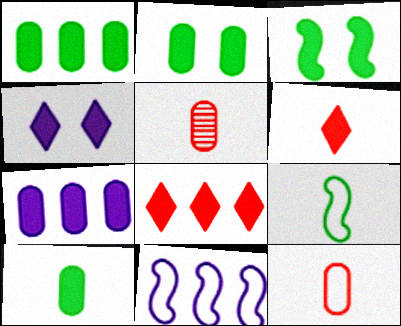[[1, 2, 10], 
[3, 6, 7]]